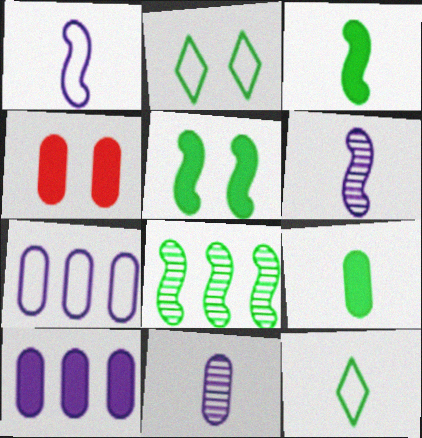[[2, 8, 9], 
[4, 9, 10]]